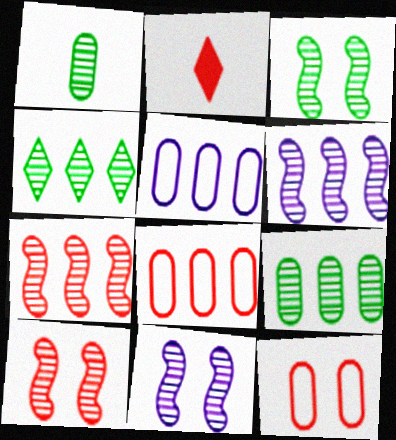[[1, 3, 4], 
[2, 3, 5], 
[2, 7, 12], 
[2, 8, 10], 
[3, 10, 11]]